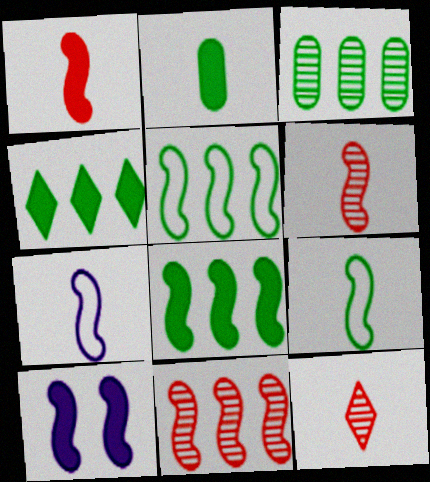[[1, 8, 10], 
[2, 7, 12], 
[3, 4, 5], 
[5, 6, 10], 
[9, 10, 11]]